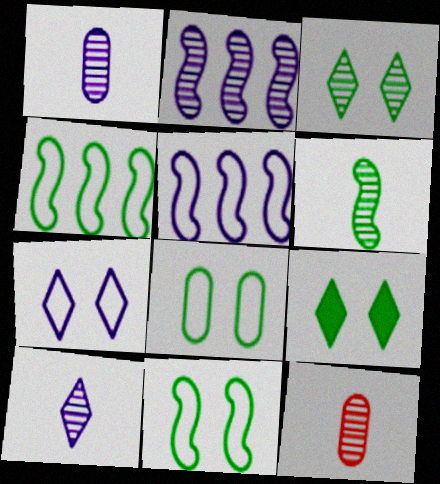[[2, 3, 12], 
[5, 9, 12], 
[6, 10, 12]]